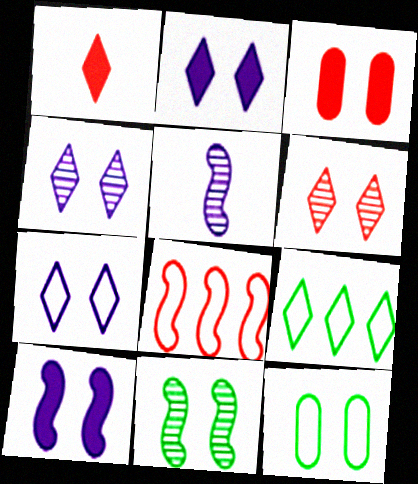[[1, 4, 9], 
[2, 4, 7], 
[3, 5, 9], 
[3, 7, 11], 
[6, 10, 12]]